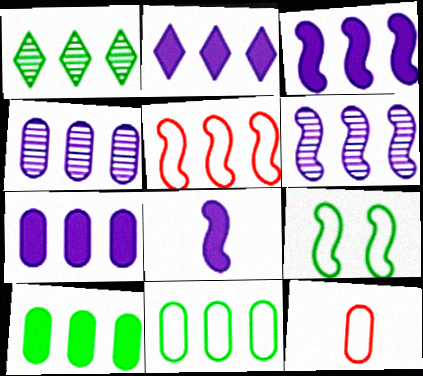[[1, 5, 7], 
[2, 3, 7]]